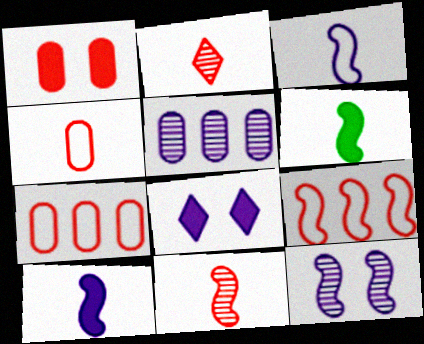[[1, 2, 9], 
[3, 5, 8], 
[3, 6, 11], 
[6, 9, 12]]